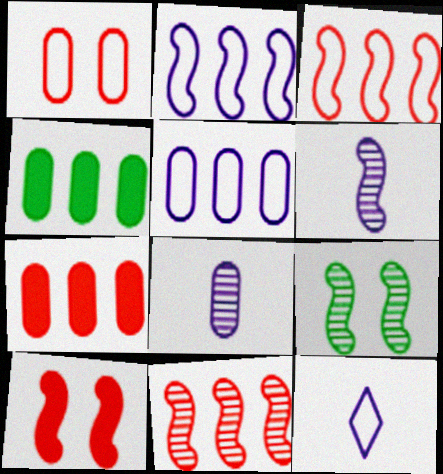[[1, 4, 8], 
[6, 9, 11], 
[7, 9, 12]]